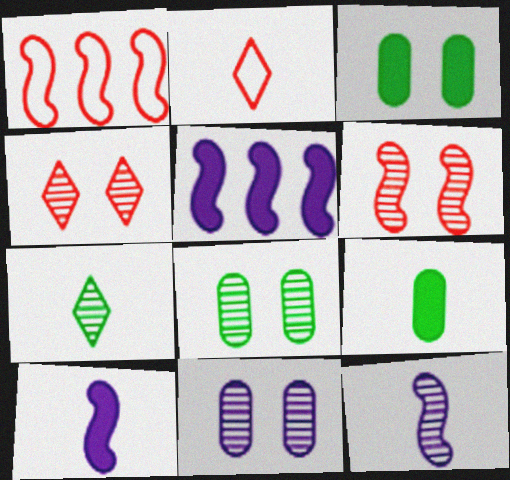[[2, 5, 8], 
[2, 9, 12]]